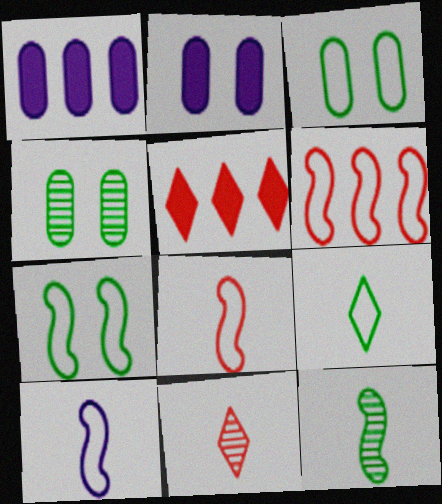[[1, 7, 11], 
[4, 5, 10], 
[6, 7, 10]]